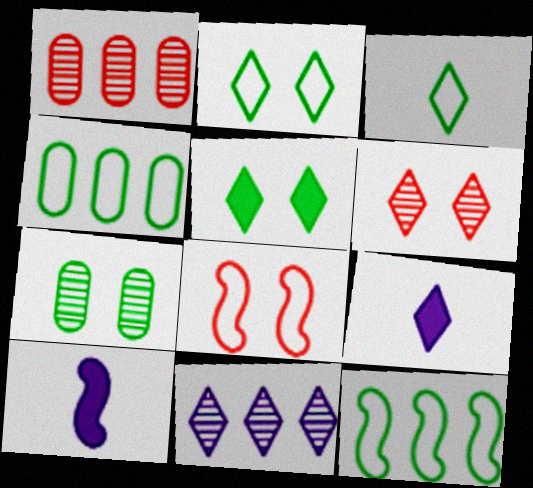[[1, 2, 10], 
[4, 6, 10]]